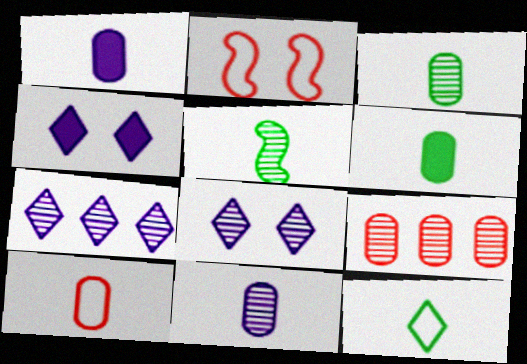[[1, 3, 10], 
[2, 6, 7], 
[5, 6, 12], 
[5, 8, 9], 
[6, 10, 11]]